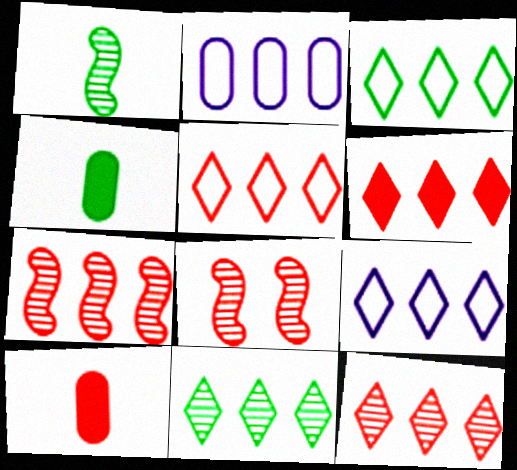[[3, 5, 9], 
[4, 8, 9], 
[5, 6, 12], 
[5, 8, 10], 
[6, 9, 11]]